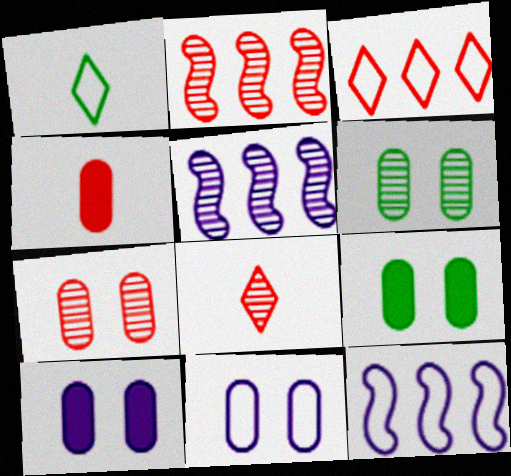[[1, 2, 10], 
[2, 7, 8], 
[5, 6, 8], 
[7, 9, 11], 
[8, 9, 12]]